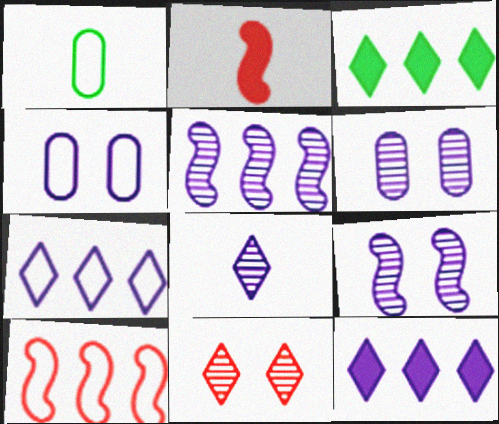[[1, 2, 8], 
[5, 6, 8]]